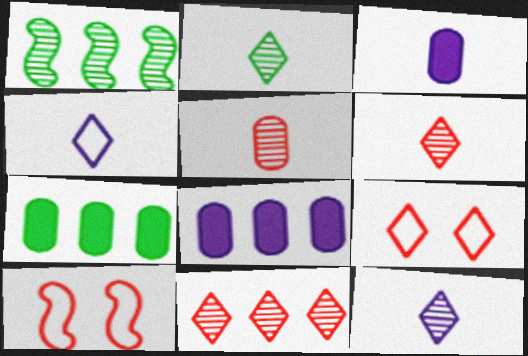[[1, 3, 9], 
[2, 6, 12], 
[2, 8, 10], 
[7, 10, 12]]